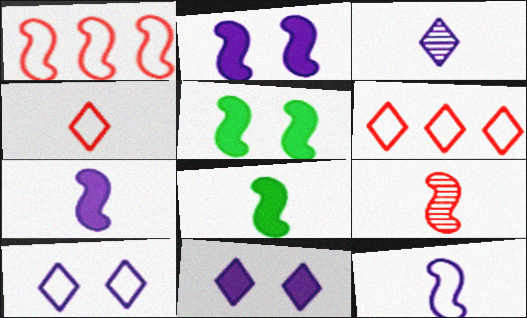[[8, 9, 12]]